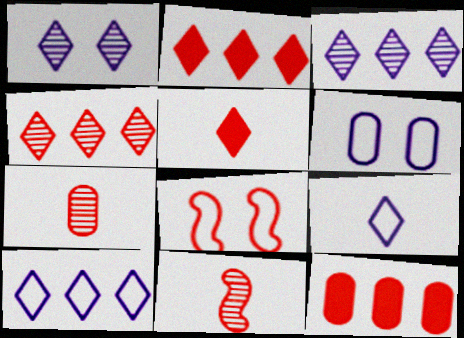[[2, 7, 8]]